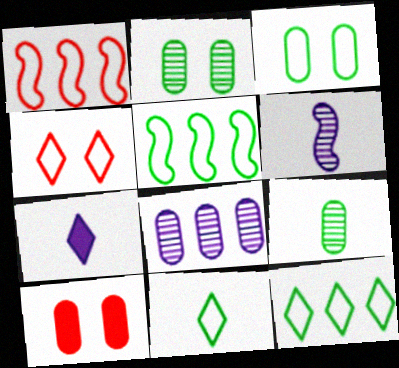[[1, 2, 7], 
[3, 5, 11], 
[6, 10, 12]]